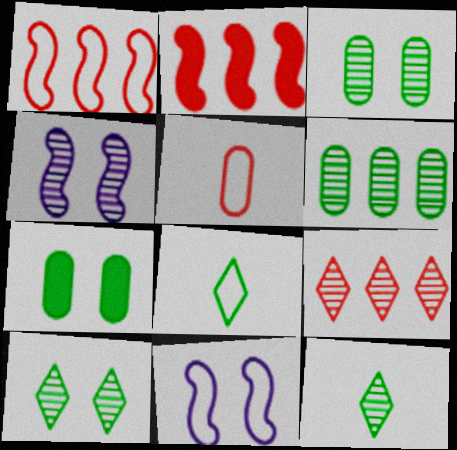[]